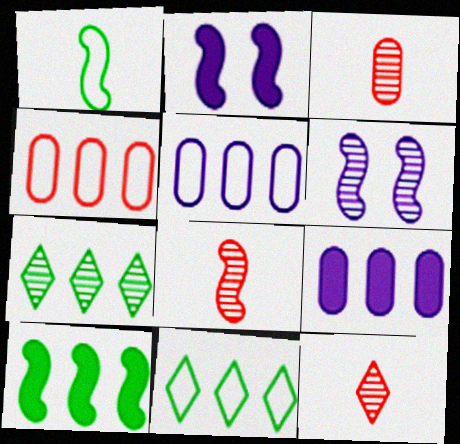[[2, 3, 11], 
[3, 6, 7], 
[3, 8, 12]]